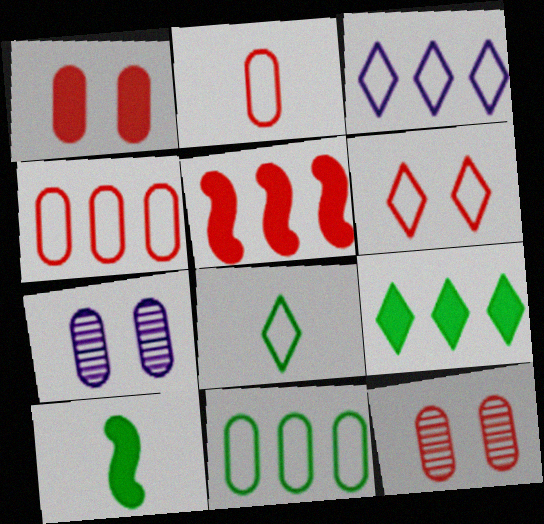[[3, 6, 8], 
[3, 10, 12], 
[5, 7, 8]]